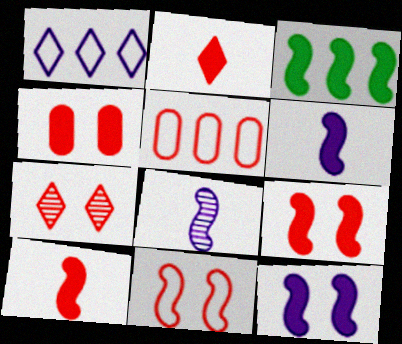[[3, 6, 9], 
[3, 8, 11], 
[3, 10, 12], 
[4, 7, 11], 
[5, 7, 10]]